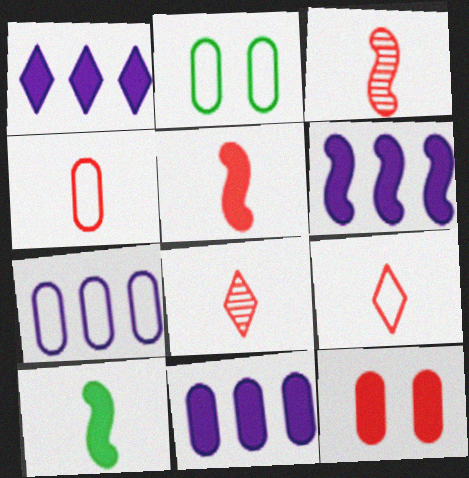[[1, 2, 3], 
[1, 6, 11], 
[1, 10, 12], 
[2, 4, 7], 
[2, 6, 8], 
[4, 5, 8]]